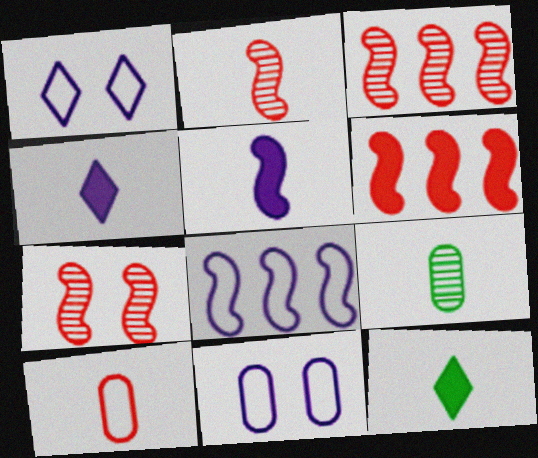[[1, 6, 9], 
[2, 3, 7], 
[3, 11, 12]]